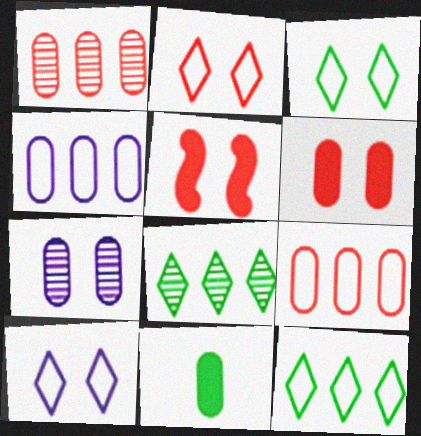[[2, 3, 10], 
[3, 5, 7], 
[7, 9, 11]]